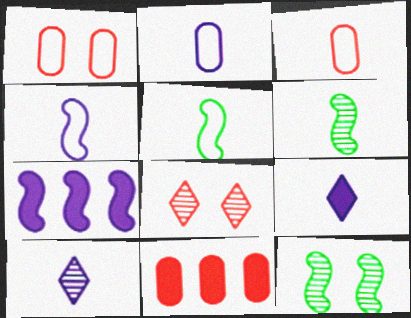[[3, 6, 9]]